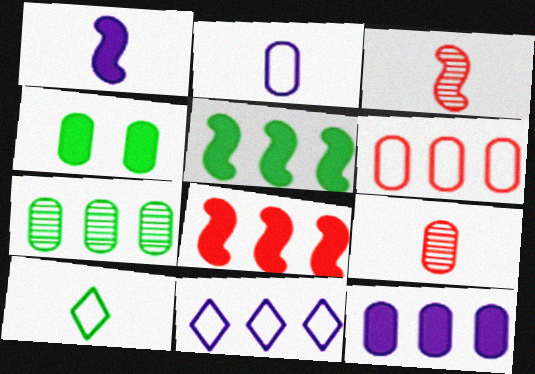[[1, 9, 10], 
[3, 4, 11], 
[6, 7, 12], 
[7, 8, 11]]